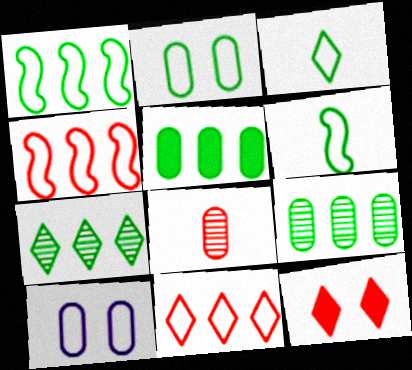[[1, 2, 3], 
[1, 5, 7], 
[3, 4, 10], 
[4, 8, 12], 
[5, 8, 10], 
[6, 10, 11]]